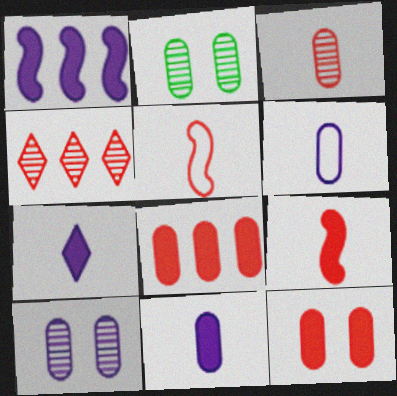[[2, 6, 8], 
[4, 5, 12]]